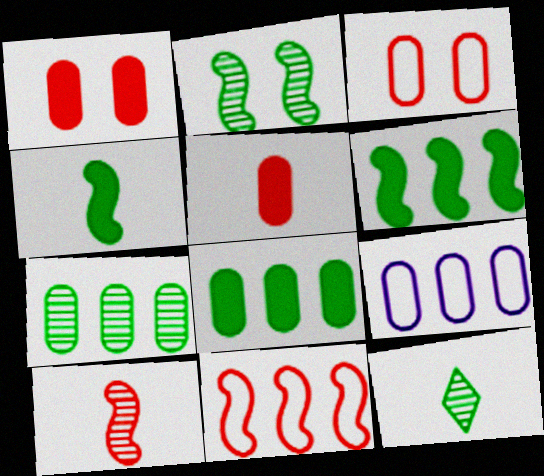[[2, 7, 12]]